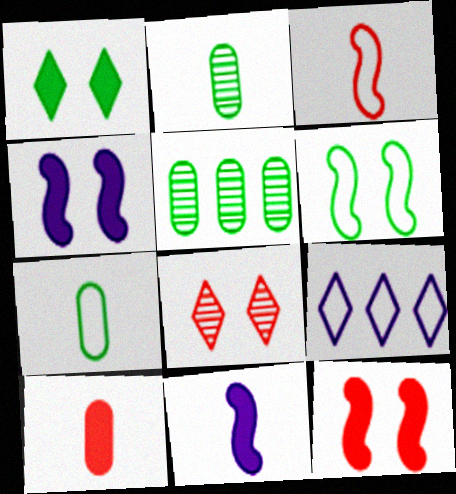[[2, 9, 12]]